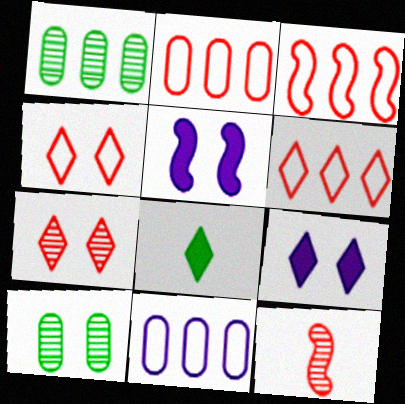[[2, 3, 6], 
[4, 5, 10]]